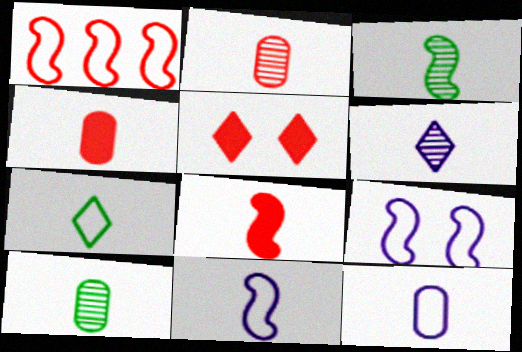[[1, 2, 5], 
[2, 3, 6], 
[3, 8, 11], 
[4, 10, 12]]